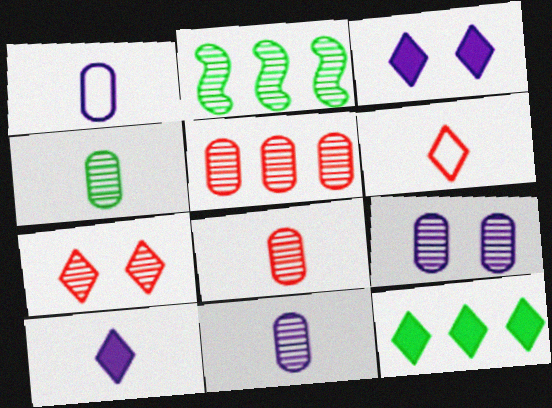[[2, 7, 11], 
[4, 5, 9], 
[4, 8, 11]]